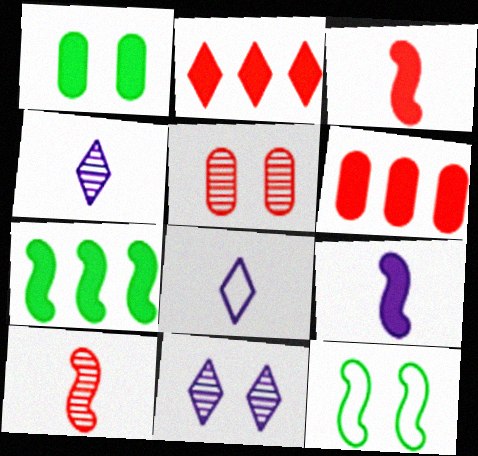[[1, 2, 9], 
[4, 6, 12], 
[5, 7, 8]]